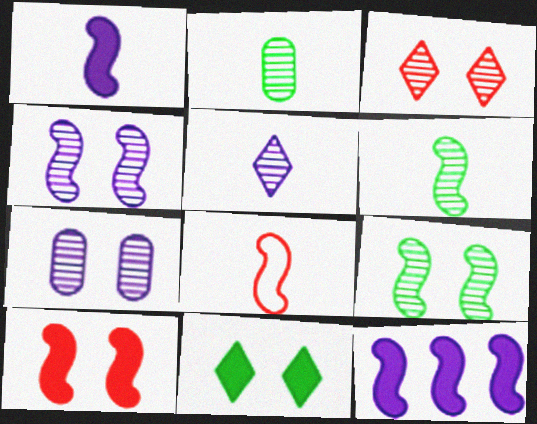[[1, 6, 8], 
[3, 7, 9], 
[8, 9, 12]]